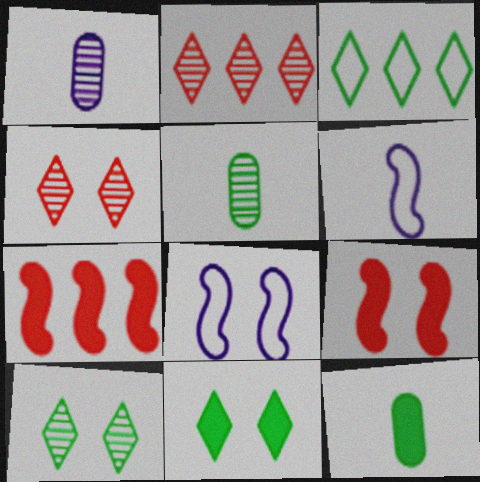[[1, 3, 9], 
[2, 8, 12]]